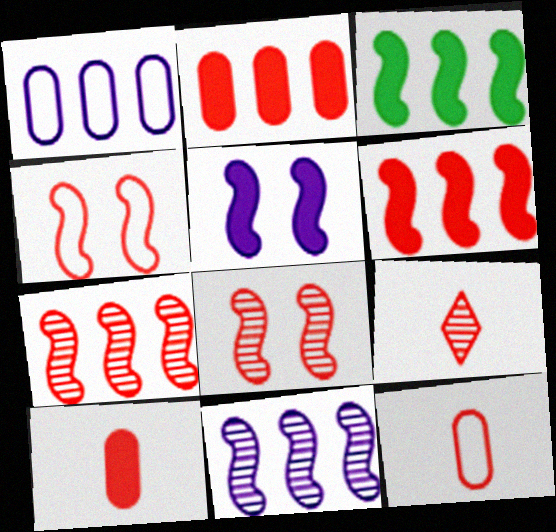[[2, 4, 9]]